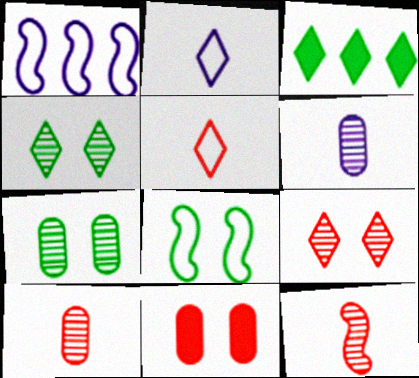[[2, 3, 9]]